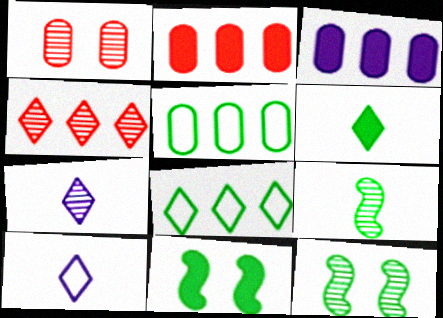[[2, 10, 12], 
[5, 6, 12]]